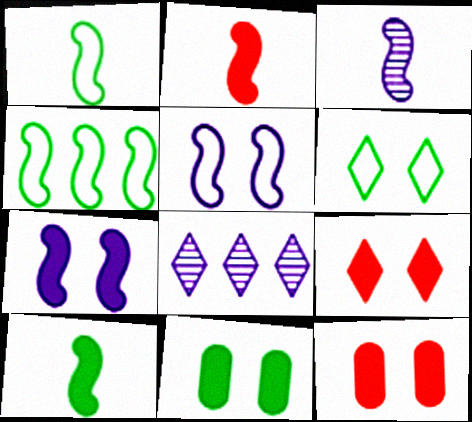[[1, 2, 3], 
[1, 8, 12], 
[7, 9, 11]]